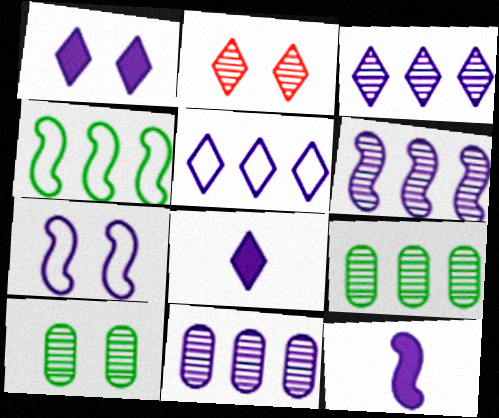[[3, 6, 11], 
[6, 7, 12], 
[7, 8, 11]]